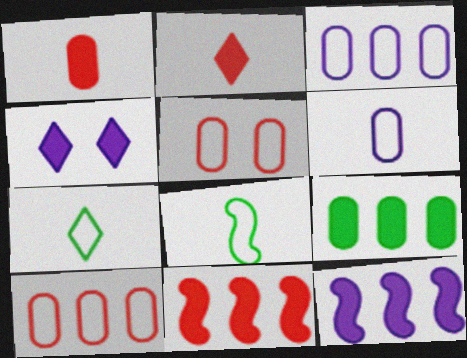[]